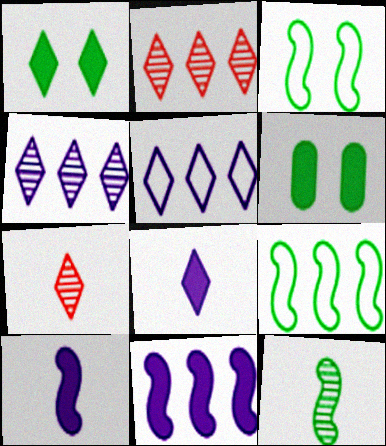[[1, 5, 7]]